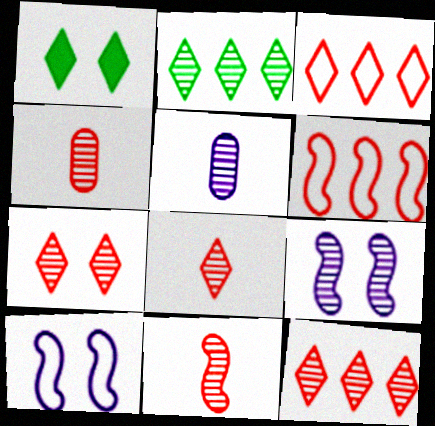[[1, 5, 6], 
[2, 4, 9], 
[4, 8, 11], 
[7, 8, 12]]